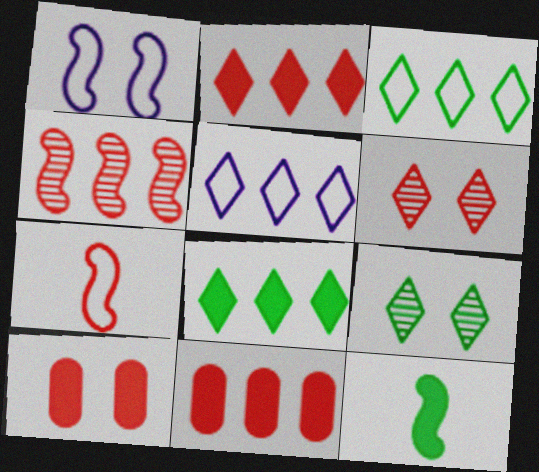[[1, 4, 12], 
[1, 9, 10], 
[6, 7, 11]]